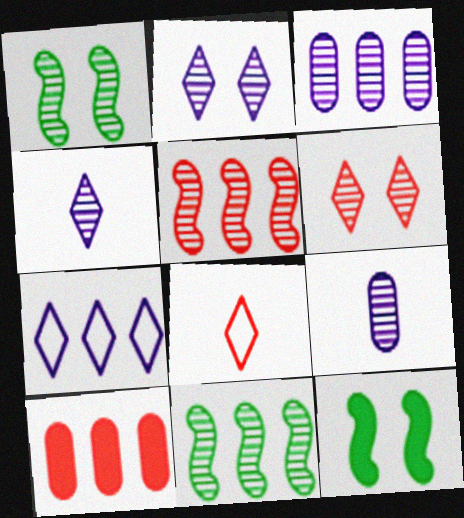[[3, 8, 12], 
[6, 9, 11], 
[7, 10, 11]]